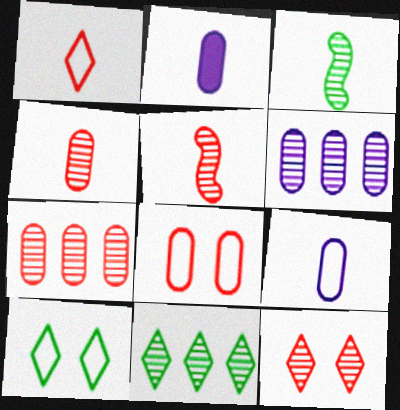[[1, 2, 3], 
[3, 6, 12], 
[5, 7, 12]]